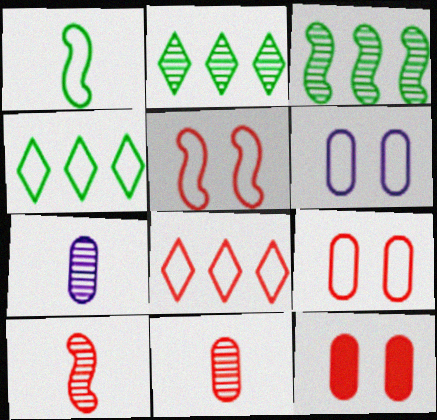[[1, 6, 8], 
[8, 10, 12]]